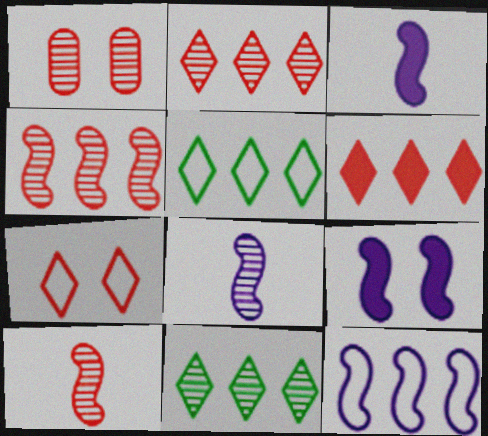[[1, 2, 10], 
[1, 3, 5], 
[1, 8, 11], 
[8, 9, 12]]